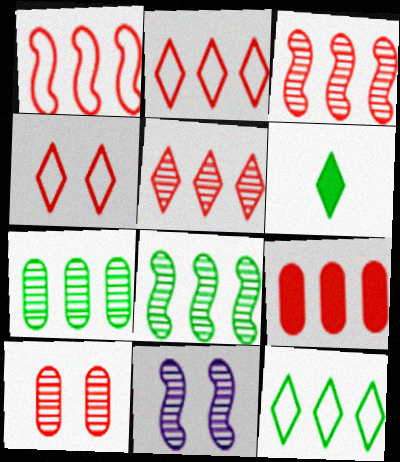[[1, 5, 9], 
[2, 3, 9]]